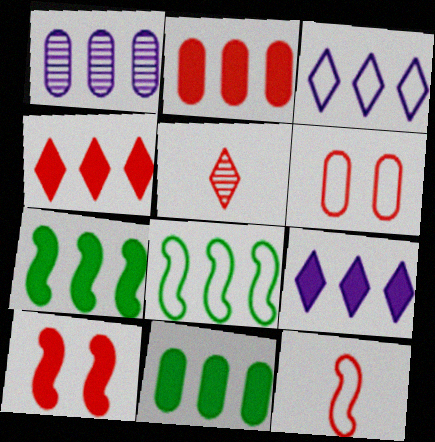[[1, 4, 8], 
[2, 7, 9]]